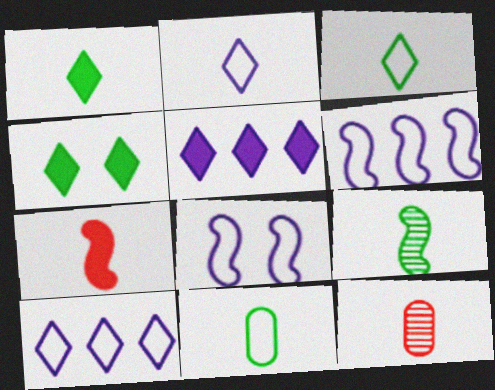[[1, 9, 11], 
[4, 6, 12]]